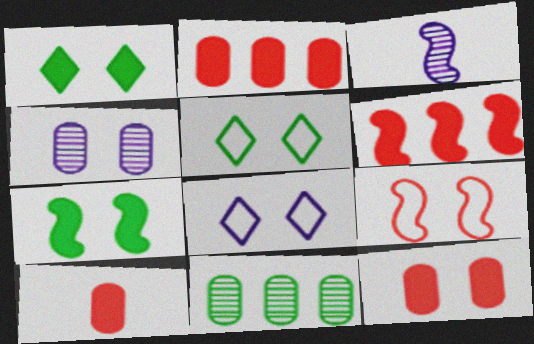[[1, 4, 9], 
[2, 3, 5], 
[2, 10, 12]]